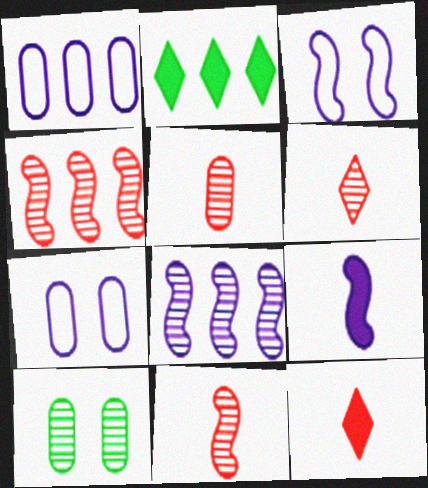[[1, 2, 4], 
[2, 3, 5], 
[2, 7, 11], 
[3, 8, 9], 
[5, 6, 11], 
[6, 8, 10]]